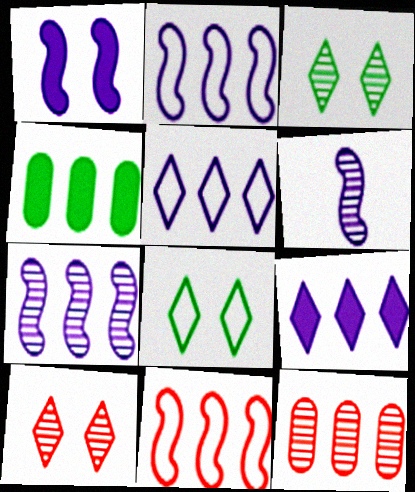[[1, 2, 6], 
[3, 6, 12]]